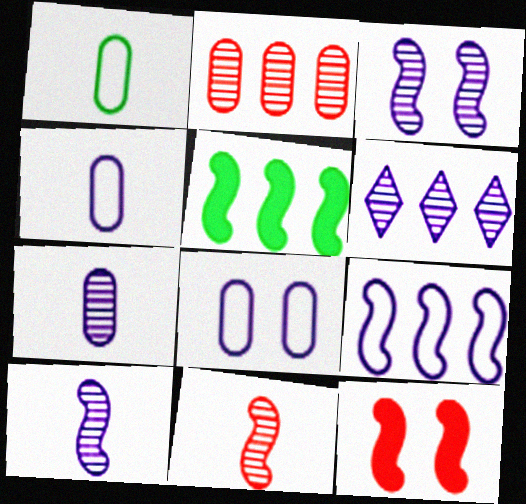[[1, 6, 12], 
[3, 6, 7]]